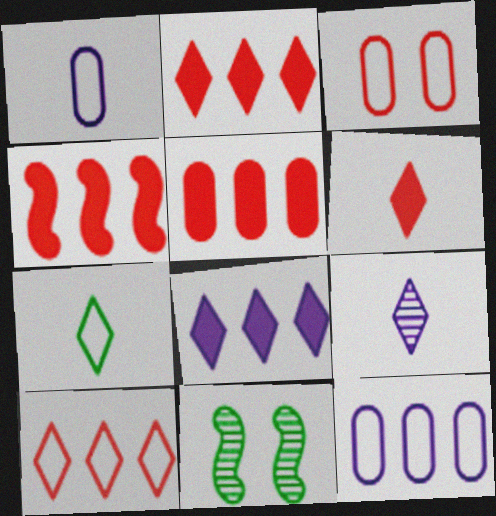[[1, 2, 11], 
[2, 4, 5], 
[6, 7, 9], 
[6, 11, 12]]